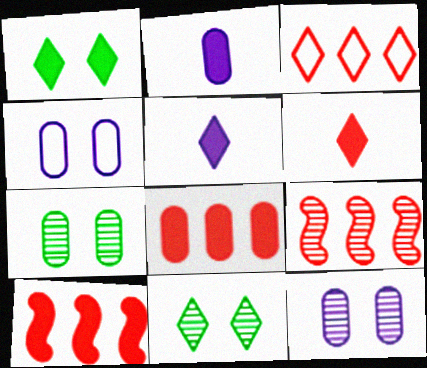[[1, 2, 10], 
[3, 5, 11], 
[3, 8, 9]]